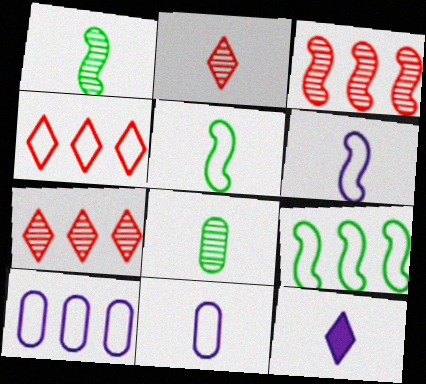[[4, 9, 10]]